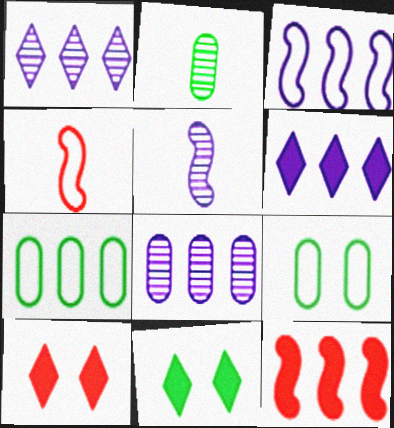[[1, 7, 12], 
[2, 3, 10], 
[3, 6, 8], 
[4, 8, 11], 
[5, 7, 10]]